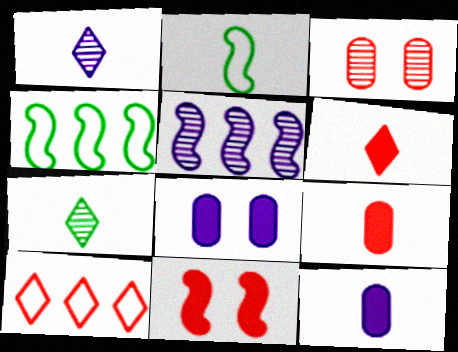[[1, 2, 9], 
[2, 5, 11], 
[3, 5, 7]]